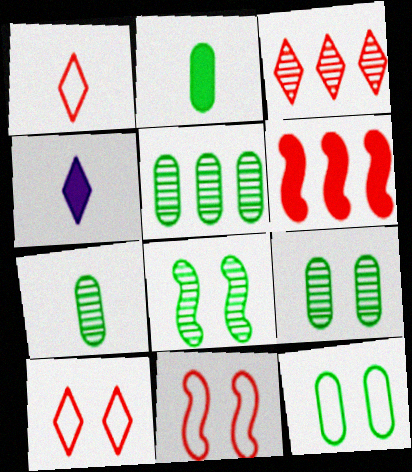[[2, 5, 12], 
[4, 5, 11], 
[5, 7, 9]]